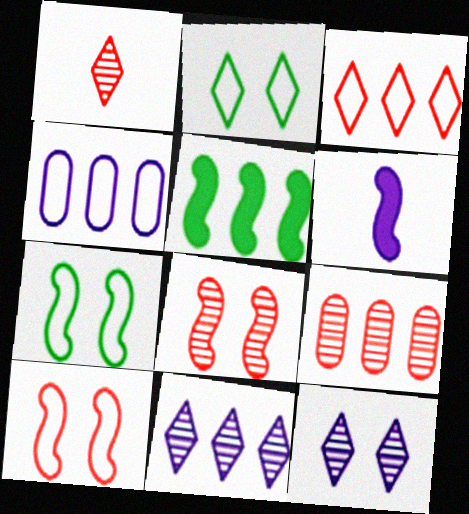[[1, 8, 9], 
[2, 6, 9], 
[4, 6, 12]]